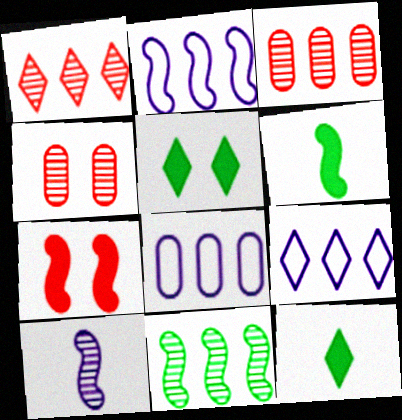[[2, 4, 12], 
[2, 8, 9], 
[4, 6, 9]]